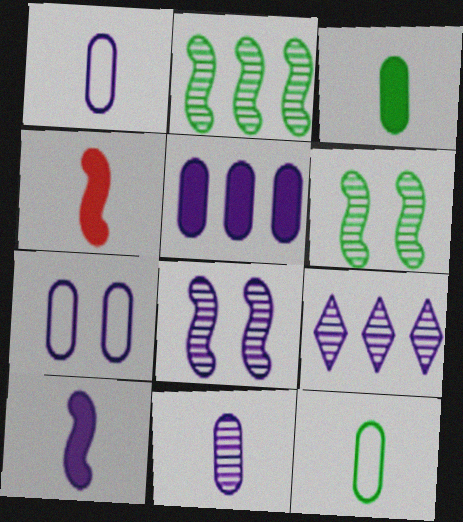[[5, 7, 11], 
[7, 9, 10], 
[8, 9, 11]]